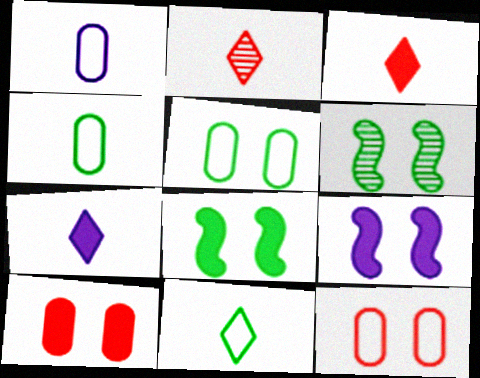[[2, 7, 11]]